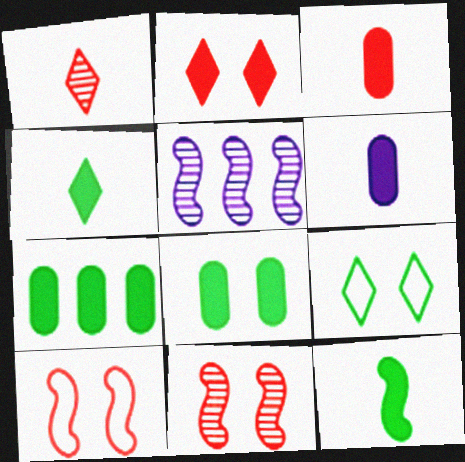[[3, 5, 9], 
[5, 10, 12]]